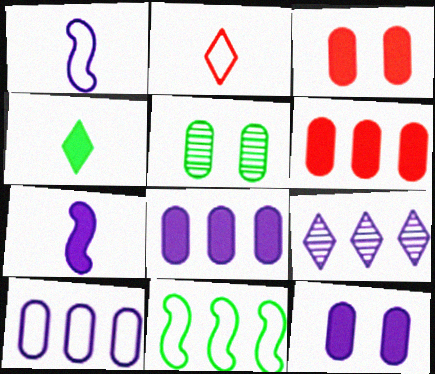[[1, 9, 12], 
[4, 5, 11], 
[6, 9, 11]]